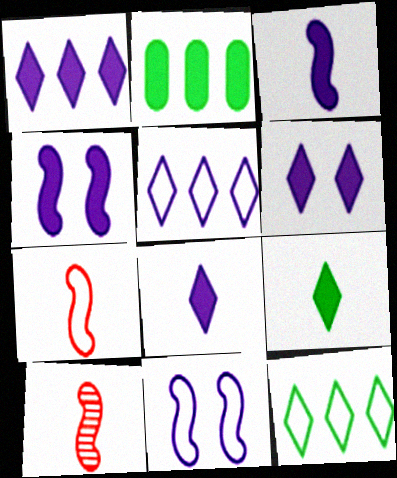[[1, 6, 8]]